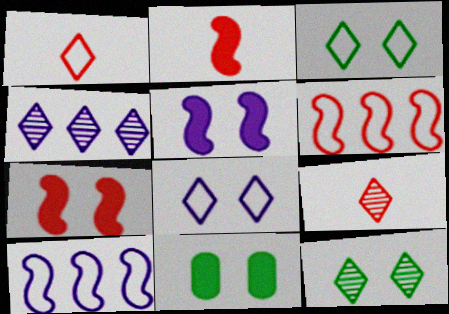[[4, 9, 12], 
[9, 10, 11]]